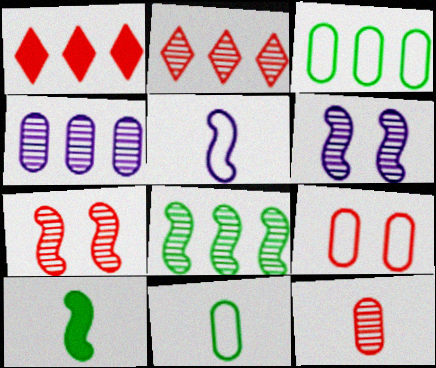[[1, 6, 11], 
[2, 4, 8], 
[2, 7, 12]]